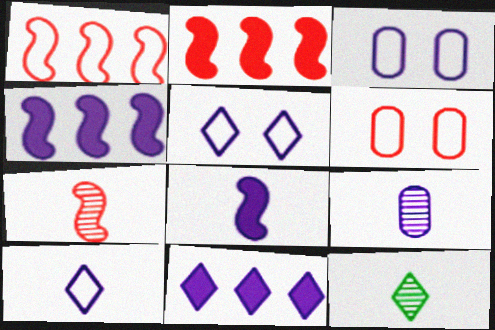[[2, 3, 12], 
[4, 5, 9], 
[4, 6, 12], 
[7, 9, 12], 
[8, 9, 10]]